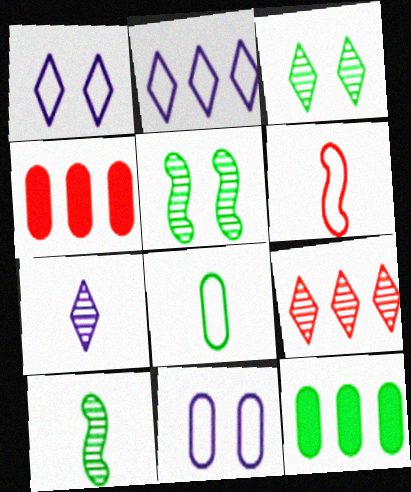[[1, 4, 10], 
[3, 7, 9]]